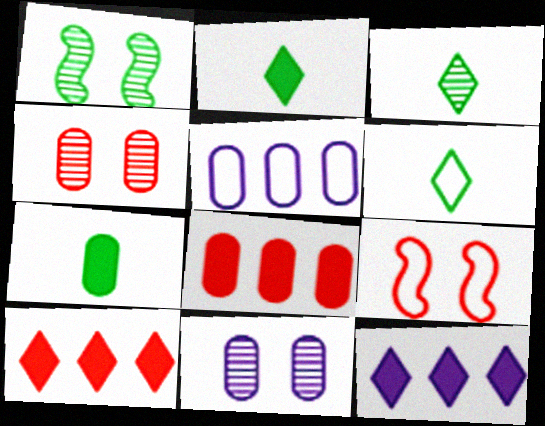[[2, 3, 6], 
[4, 5, 7], 
[5, 6, 9]]